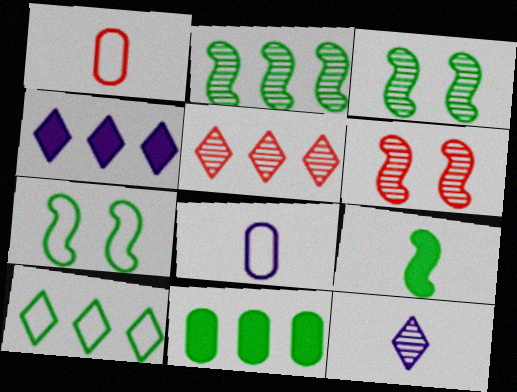[[1, 3, 4], 
[1, 9, 12], 
[2, 7, 9], 
[2, 10, 11], 
[4, 5, 10]]